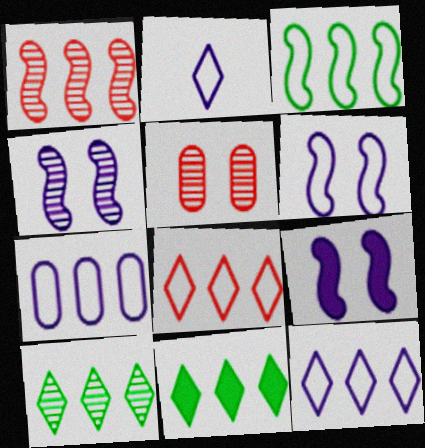[[1, 7, 11], 
[2, 6, 7], 
[3, 7, 8], 
[4, 6, 9]]